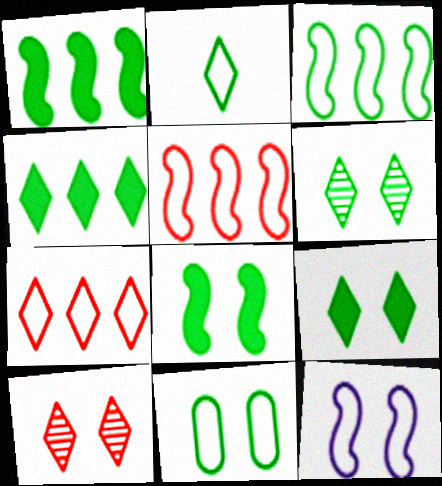[[2, 3, 11], 
[2, 4, 6], 
[6, 8, 11]]